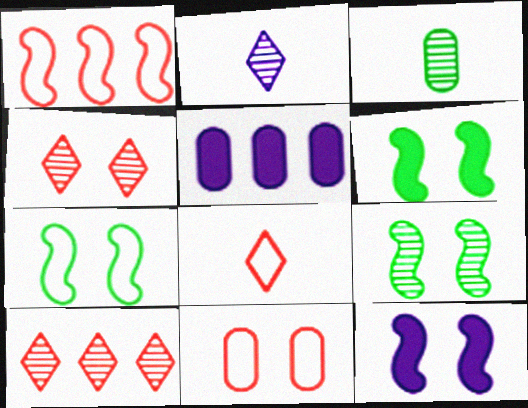[[1, 8, 11], 
[3, 5, 11], 
[5, 8, 9], 
[6, 7, 9]]